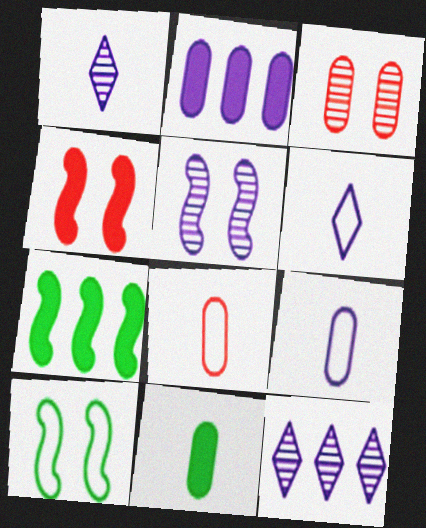[[2, 5, 6], 
[3, 6, 7], 
[4, 5, 10]]